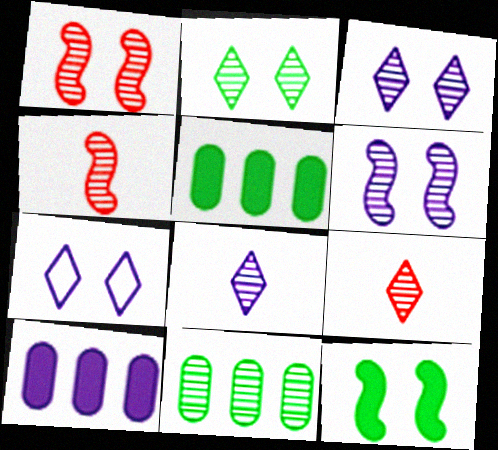[[1, 8, 11], 
[3, 4, 11], 
[4, 5, 7], 
[6, 9, 11]]